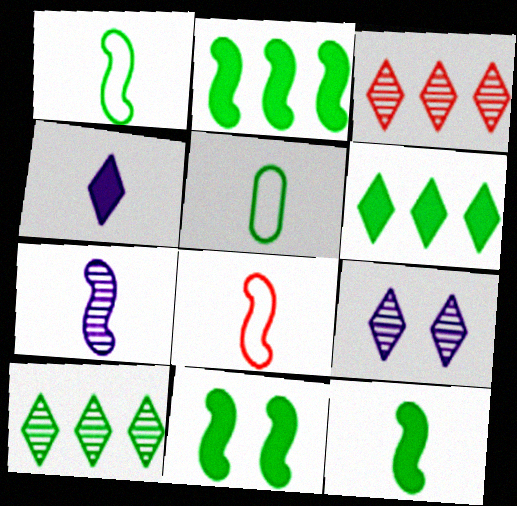[[2, 11, 12], 
[5, 10, 11], 
[7, 8, 12]]